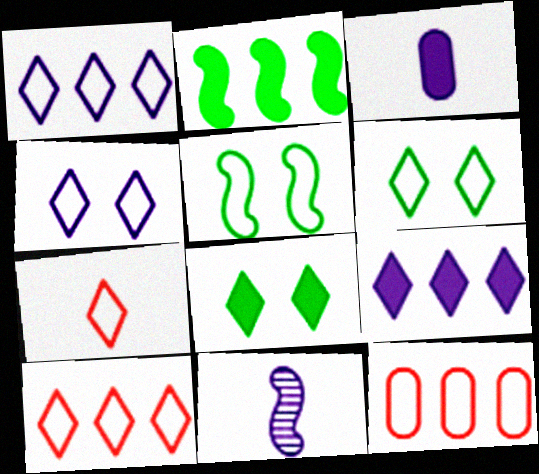[[1, 6, 7], 
[8, 11, 12]]